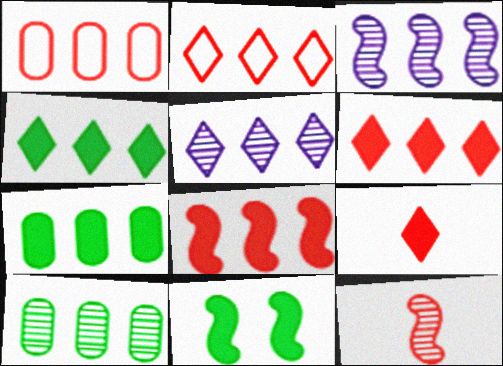[[1, 3, 4], 
[2, 3, 7], 
[2, 4, 5]]